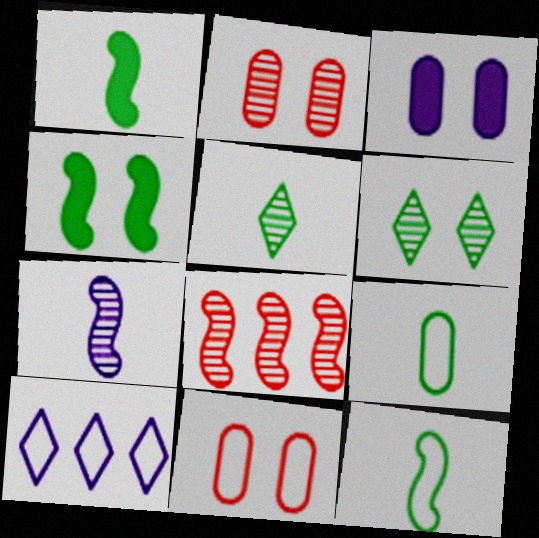[[1, 2, 10], 
[1, 5, 9], 
[3, 7, 10], 
[10, 11, 12]]